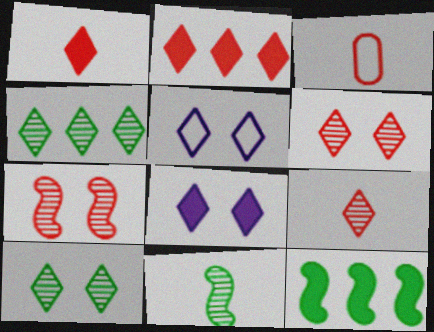[[1, 4, 5], 
[2, 3, 7]]